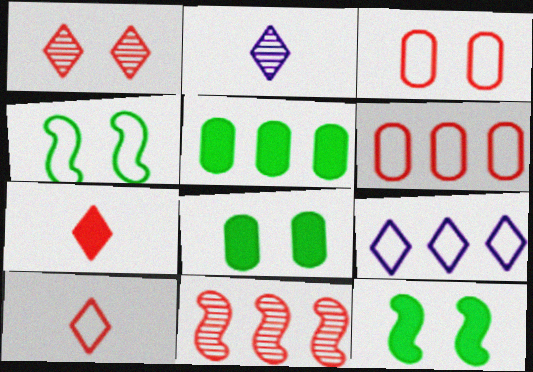[[2, 6, 12], 
[3, 7, 11], 
[5, 9, 11]]